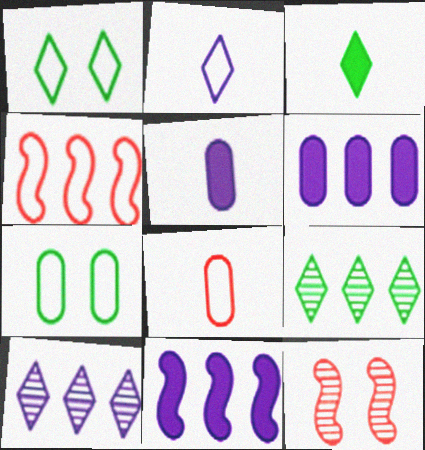[[1, 3, 9], 
[2, 4, 7], 
[4, 6, 9]]